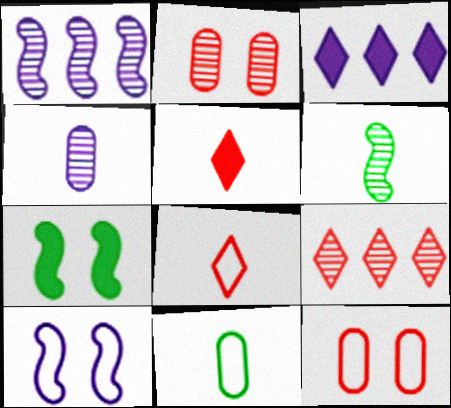[[3, 4, 10], 
[3, 6, 12]]